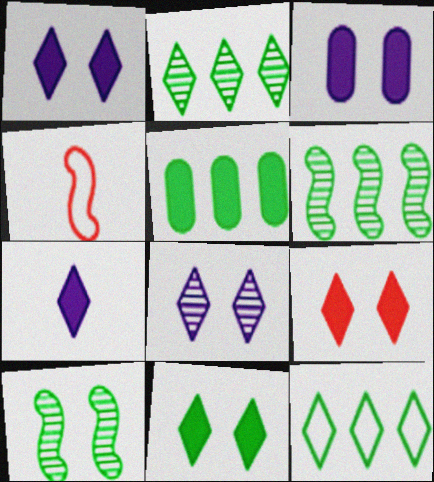[[1, 9, 11], 
[2, 3, 4], 
[4, 5, 8], 
[5, 6, 12]]